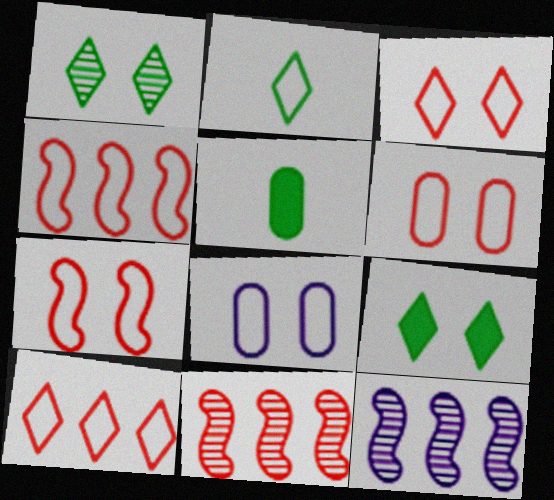[[2, 4, 8], 
[3, 5, 12], 
[3, 6, 7]]